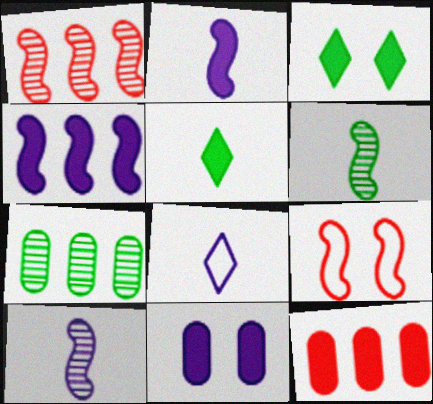[[2, 3, 12], 
[4, 6, 9]]